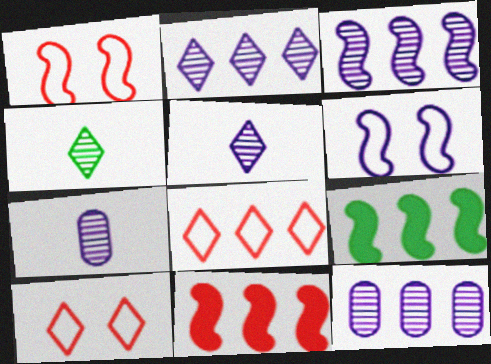[[2, 3, 12], 
[7, 9, 10], 
[8, 9, 12]]